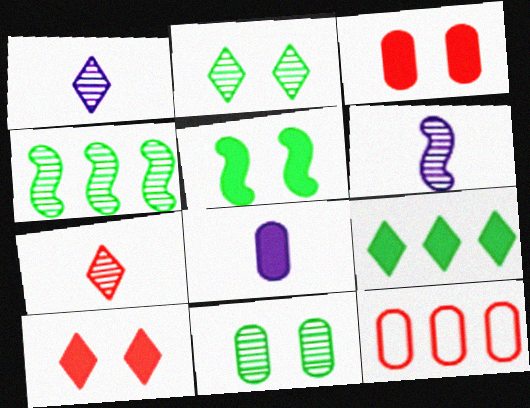[[1, 5, 12], 
[8, 11, 12]]